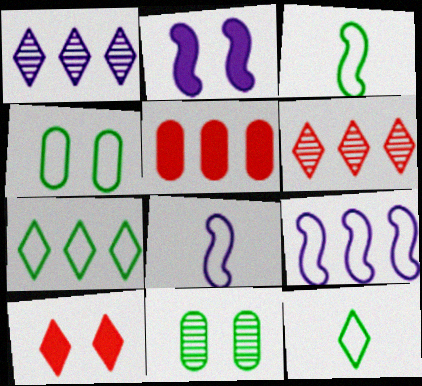[[1, 10, 12], 
[3, 4, 7]]